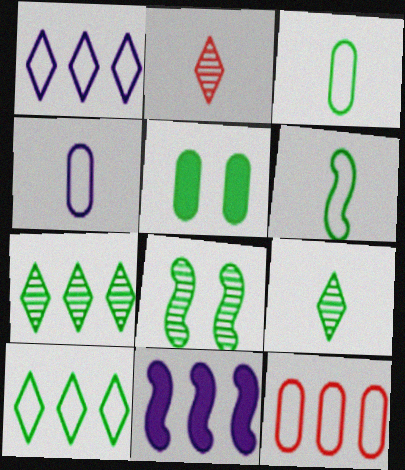[[5, 6, 7], 
[7, 11, 12]]